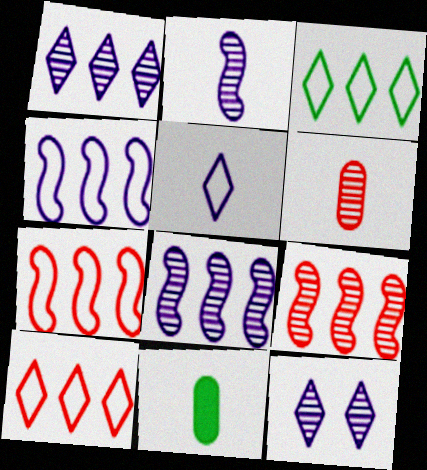[[7, 11, 12]]